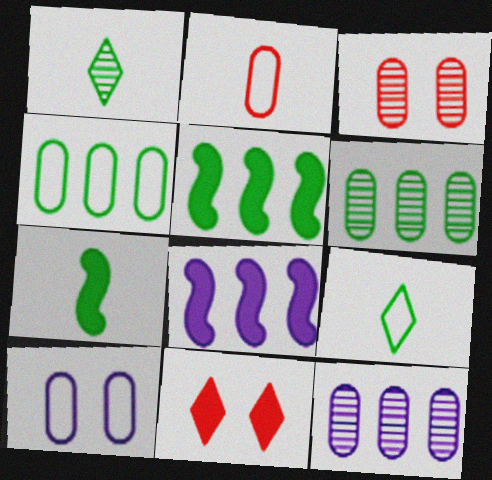[[2, 4, 10], 
[3, 8, 9]]